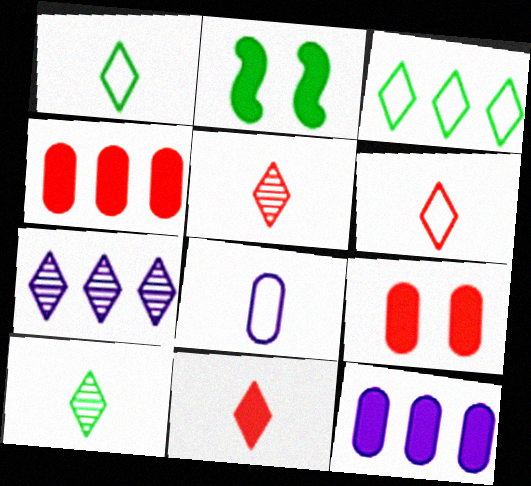[[2, 11, 12], 
[5, 6, 11]]